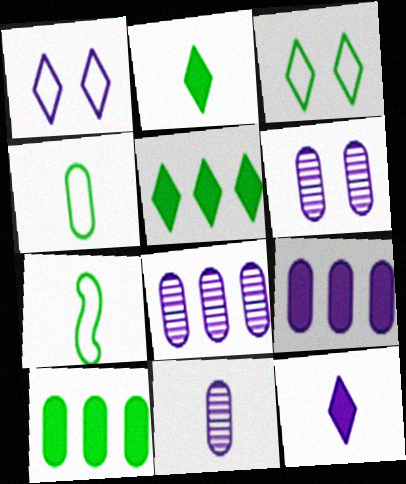[[6, 8, 11]]